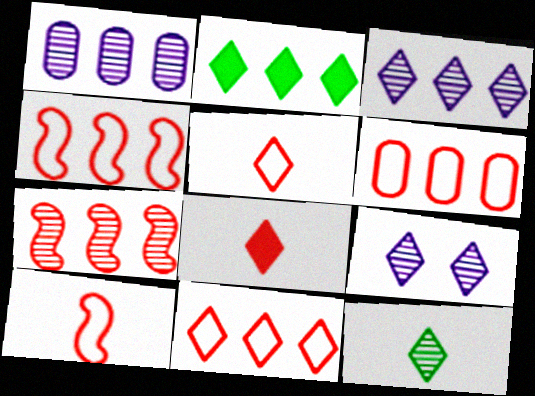[[1, 2, 4], 
[2, 3, 11], 
[2, 5, 9], 
[4, 6, 11]]